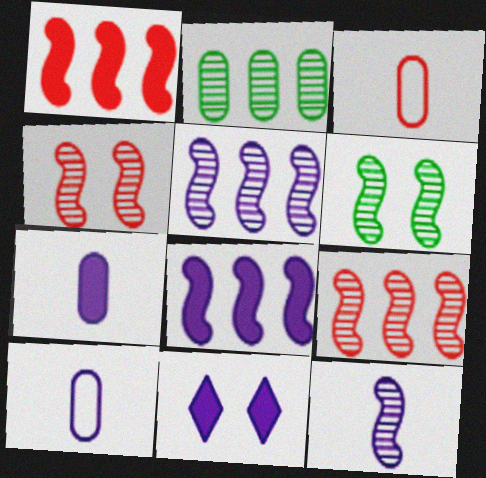[[5, 10, 11], 
[6, 9, 12], 
[7, 8, 11]]